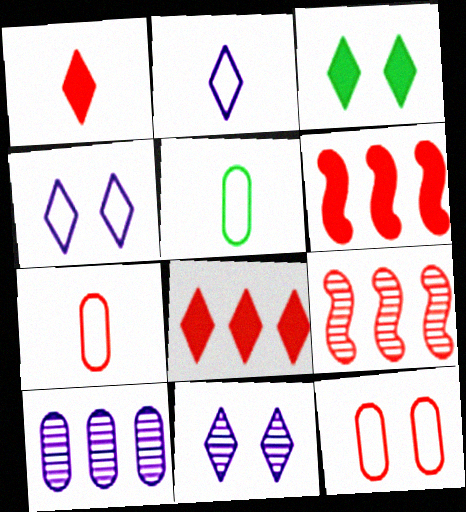[[1, 9, 12], 
[5, 6, 11]]